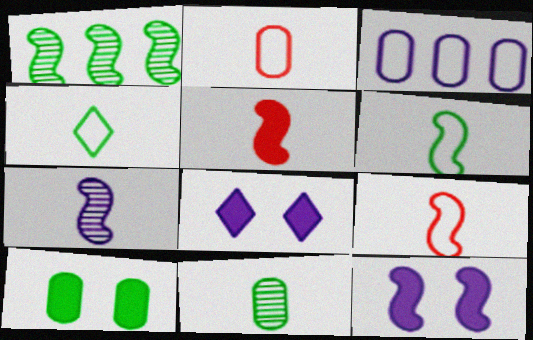[[1, 2, 8], 
[1, 4, 10], 
[1, 9, 12], 
[3, 7, 8], 
[5, 6, 7]]